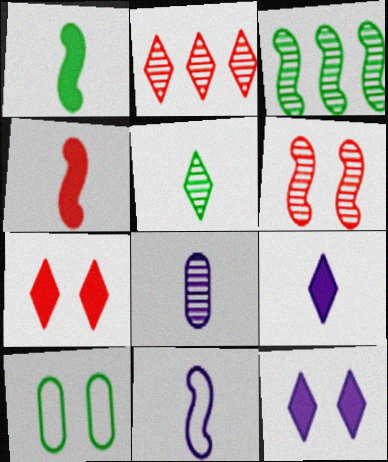[[6, 10, 12], 
[8, 9, 11]]